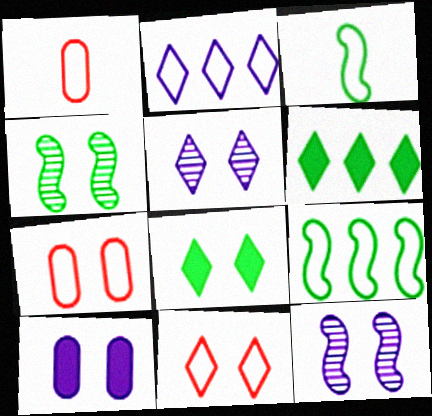[[1, 6, 12], 
[2, 3, 7], 
[4, 10, 11], 
[5, 8, 11], 
[7, 8, 12]]